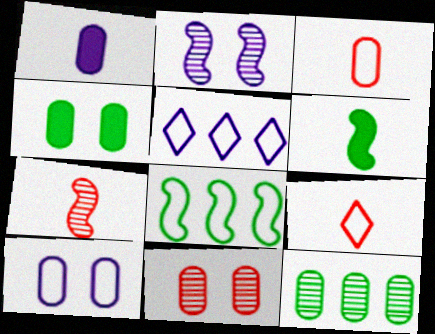[[1, 2, 5], 
[4, 5, 7], 
[4, 10, 11], 
[5, 6, 11], 
[8, 9, 10]]